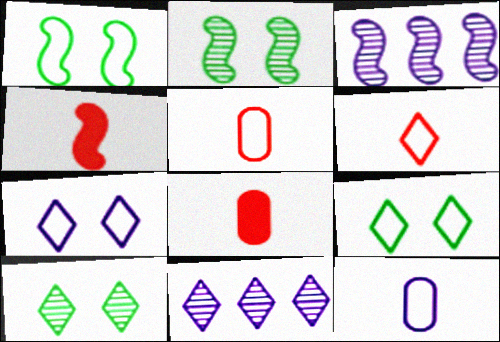[[1, 3, 4], 
[1, 8, 11], 
[3, 8, 9]]